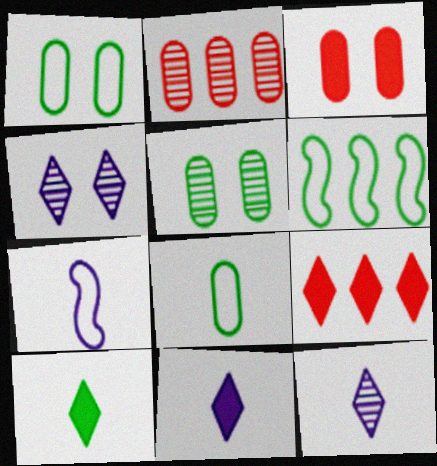[[3, 6, 12], 
[5, 6, 10], 
[5, 7, 9]]